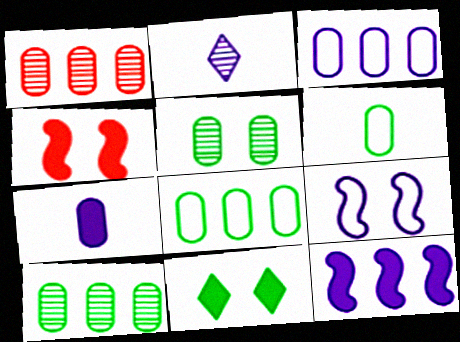[[2, 4, 8]]